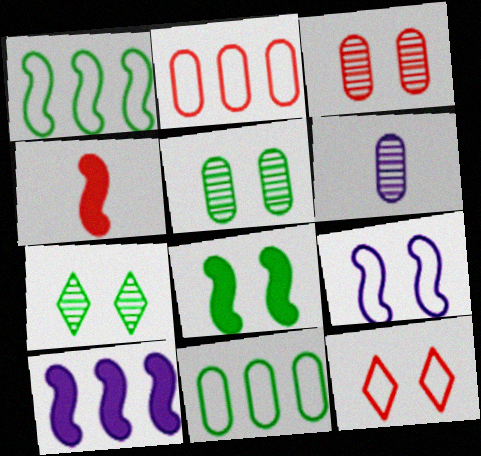[[4, 8, 10]]